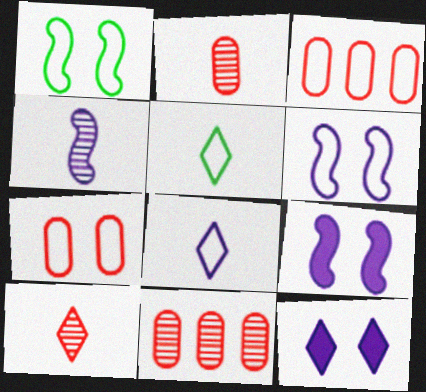[[1, 3, 8], 
[3, 5, 6], 
[5, 9, 11]]